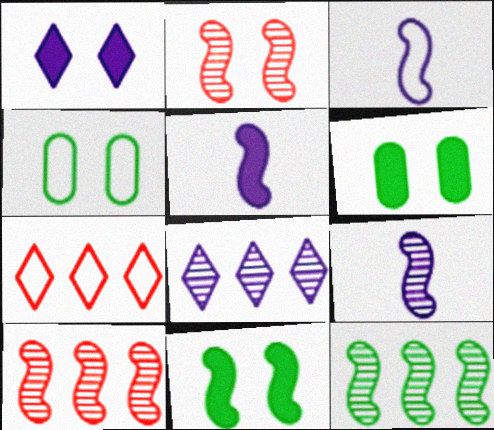[[1, 2, 4], 
[2, 9, 12], 
[3, 4, 7], 
[3, 5, 9], 
[3, 10, 11], 
[6, 7, 9]]